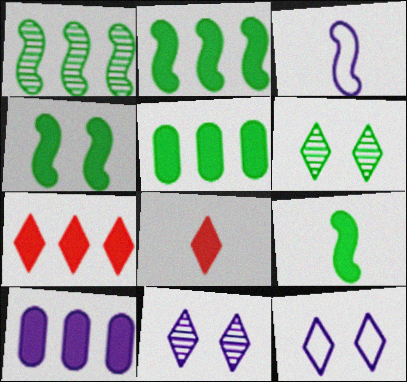[[2, 4, 9], 
[2, 7, 10], 
[3, 10, 11], 
[4, 8, 10]]